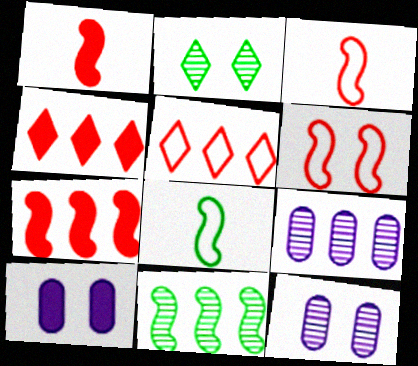[[2, 6, 10], 
[4, 8, 12]]